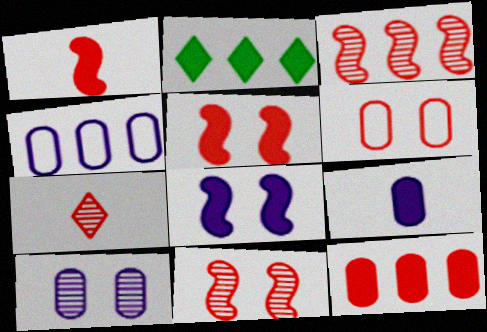[[2, 3, 4], 
[2, 5, 9], 
[4, 9, 10]]